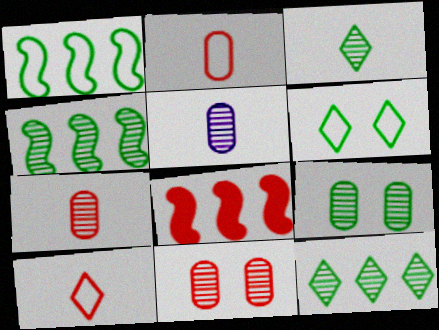[[3, 4, 9], 
[5, 6, 8], 
[8, 10, 11]]